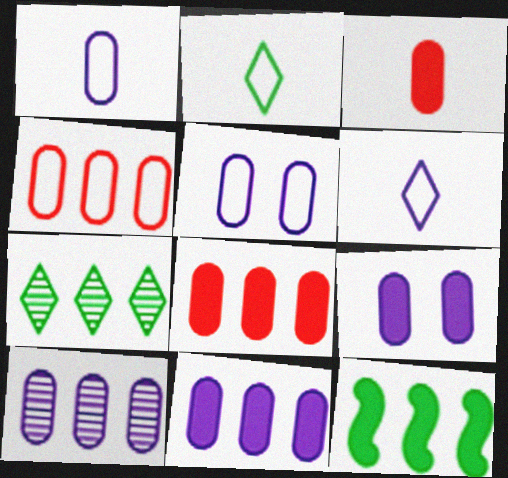[[1, 9, 10]]